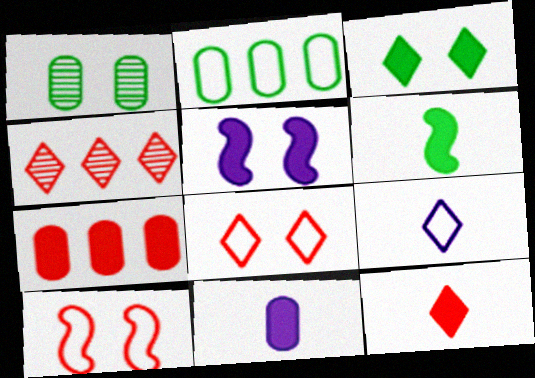[[1, 5, 8], 
[2, 9, 10], 
[3, 4, 9], 
[4, 8, 12], 
[6, 11, 12]]